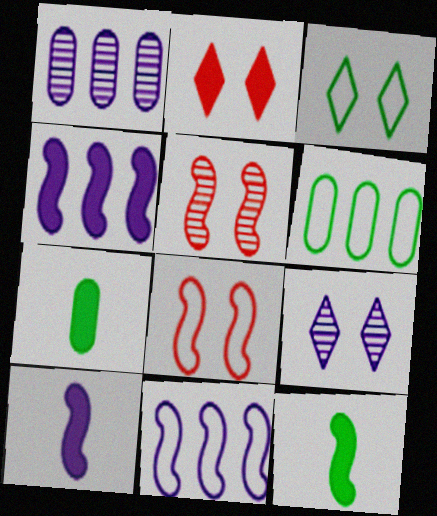[[2, 3, 9], 
[2, 4, 7], 
[5, 11, 12]]